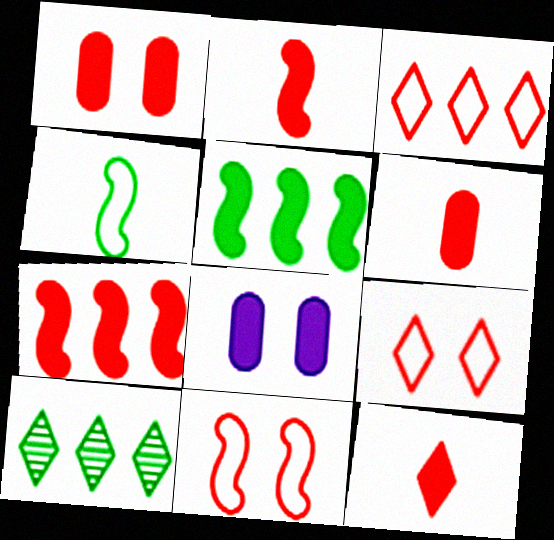[[1, 7, 12], 
[2, 6, 12], 
[5, 8, 12]]